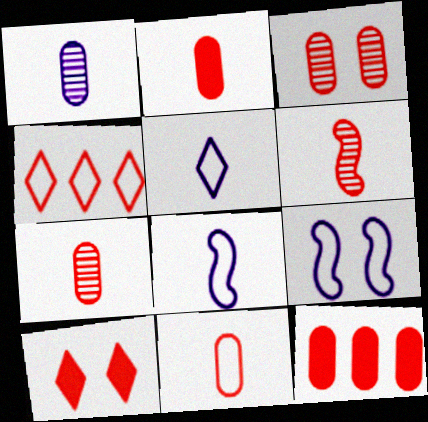[[2, 7, 11], 
[3, 11, 12]]